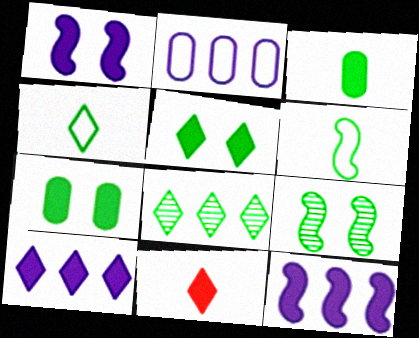[[2, 9, 11], 
[4, 5, 8], 
[5, 10, 11], 
[6, 7, 8], 
[7, 11, 12]]